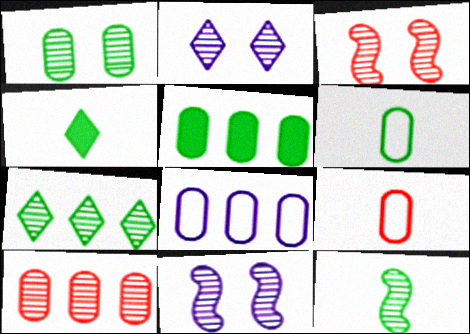[[1, 2, 3], 
[1, 5, 6], 
[1, 7, 12], 
[2, 10, 12], 
[3, 4, 8], 
[4, 6, 12], 
[5, 8, 10]]